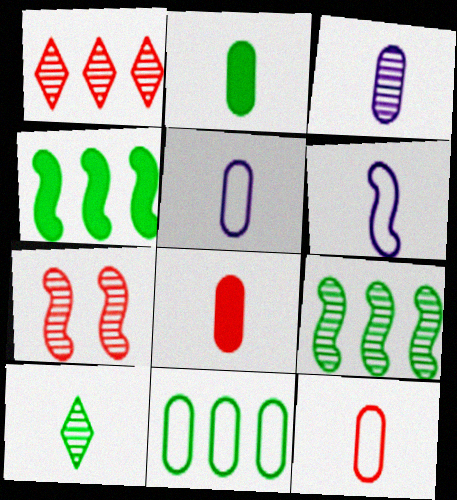[[2, 3, 12], 
[4, 6, 7], 
[6, 8, 10]]